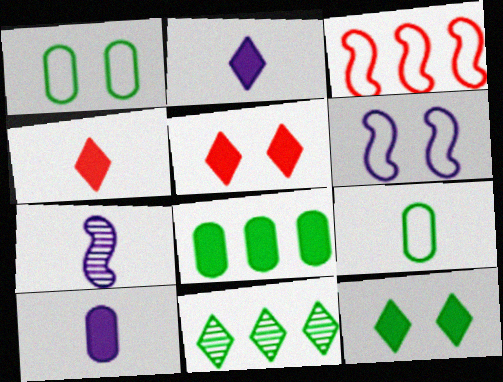[[4, 7, 9]]